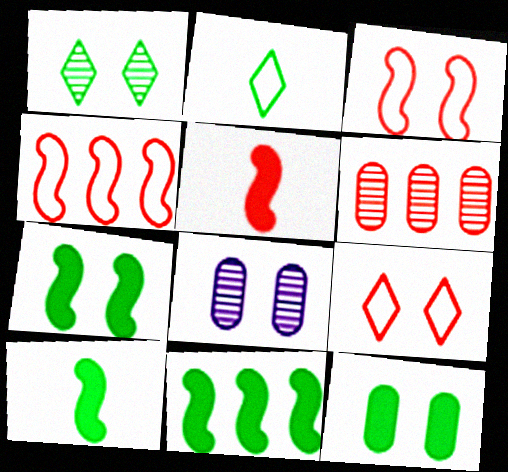[[5, 6, 9], 
[7, 8, 9], 
[7, 10, 11]]